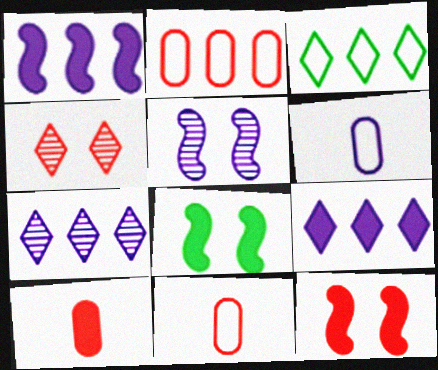[[3, 5, 10], 
[5, 6, 9], 
[7, 8, 11], 
[8, 9, 10]]